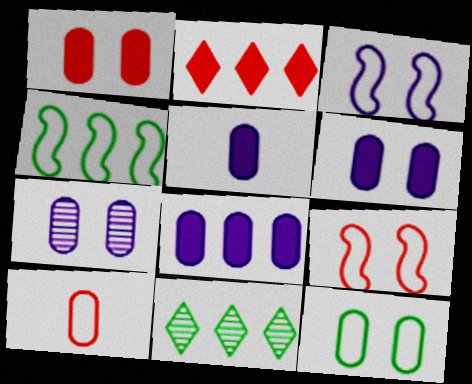[[1, 7, 12], 
[5, 6, 8], 
[5, 9, 11]]